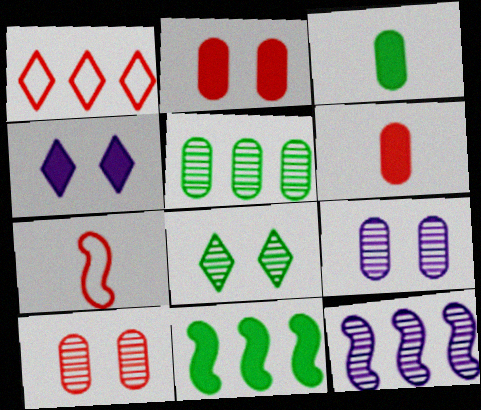[[4, 5, 7], 
[4, 6, 11]]